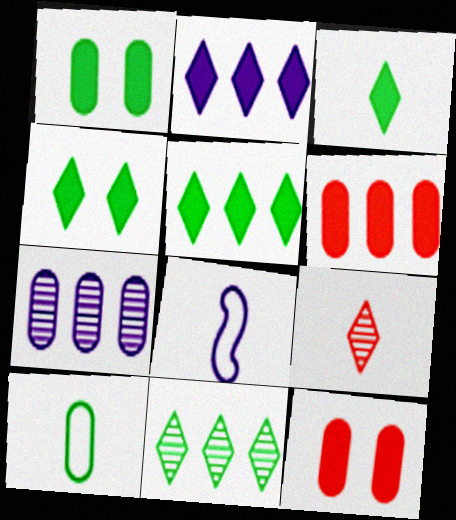[[3, 4, 5], 
[7, 10, 12], 
[8, 11, 12]]